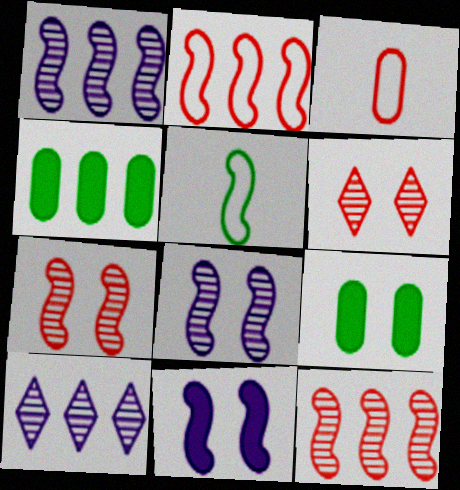[[2, 4, 10], 
[5, 11, 12]]